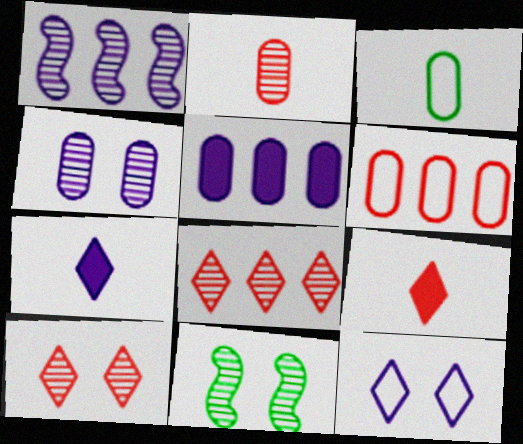[[4, 10, 11], 
[6, 7, 11]]